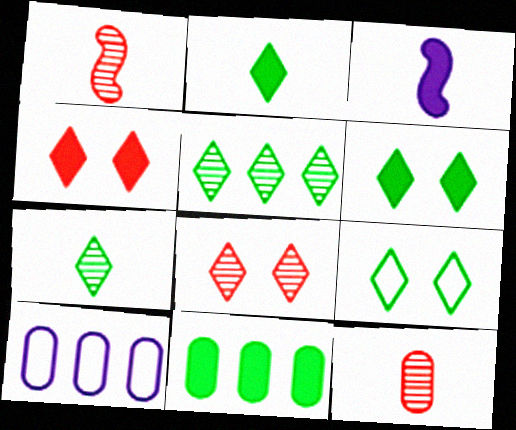[[1, 6, 10], 
[2, 5, 9], 
[3, 4, 11]]